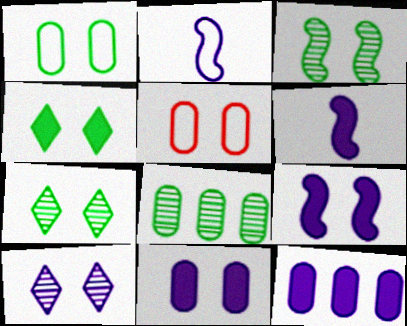[[1, 3, 4], 
[2, 10, 12], 
[5, 7, 9]]